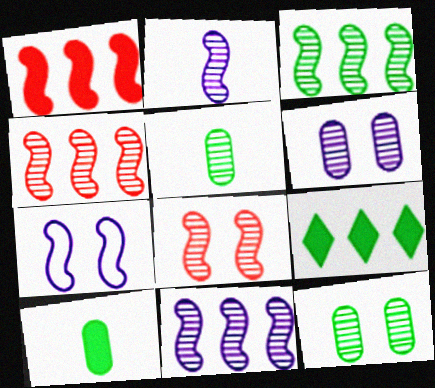[[2, 3, 8], 
[3, 4, 11]]